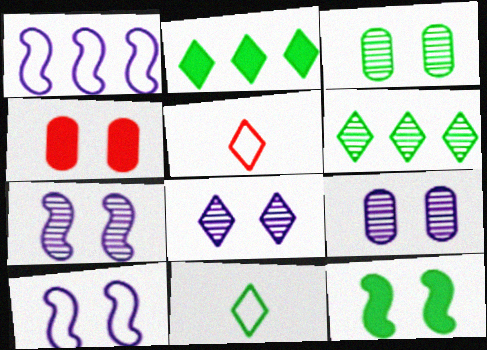[[2, 5, 8], 
[7, 8, 9]]